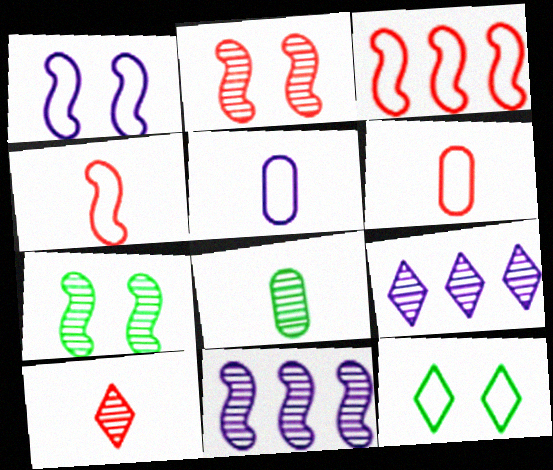[[2, 8, 9], 
[3, 5, 12]]